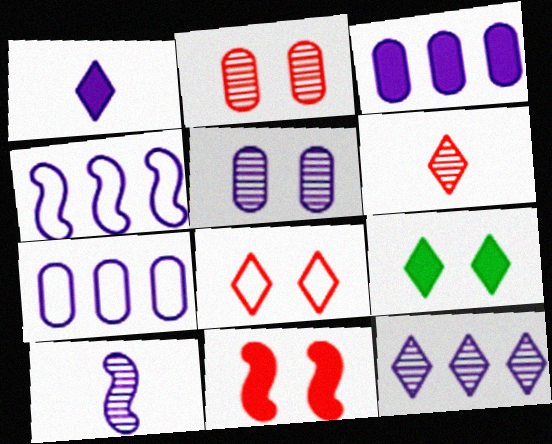[[1, 4, 5], 
[2, 8, 11], 
[3, 4, 12], 
[5, 10, 12]]